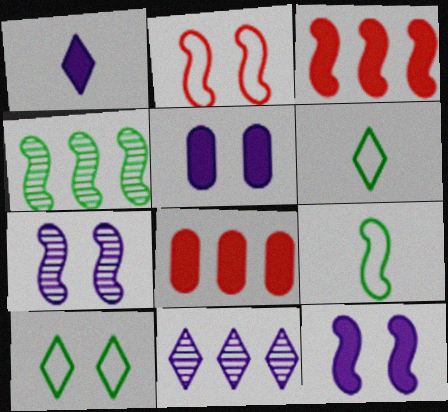[[3, 7, 9], 
[6, 7, 8]]